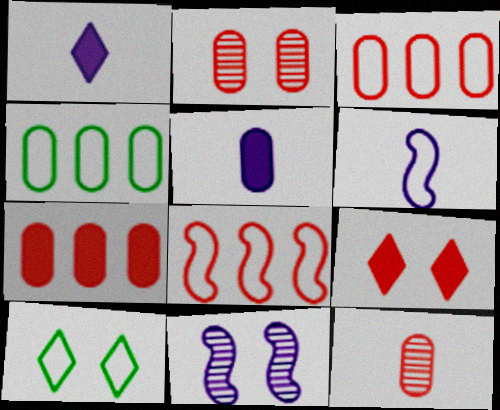[[2, 4, 5], 
[3, 6, 10], 
[8, 9, 12]]